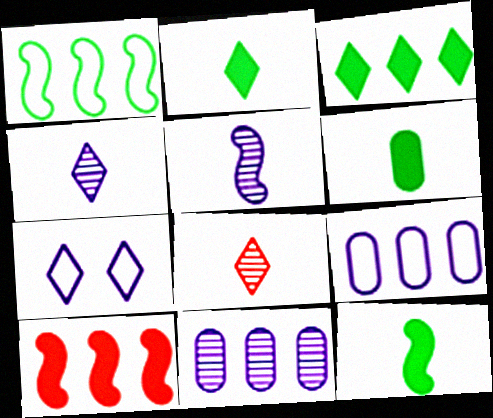[[2, 6, 12], 
[3, 7, 8]]